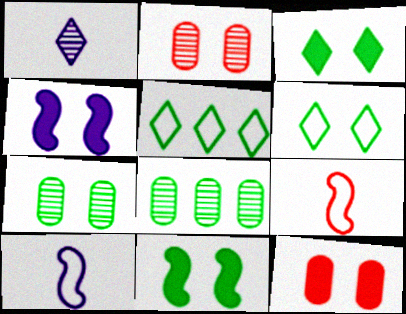[[2, 4, 6], 
[3, 4, 12], 
[6, 7, 11]]